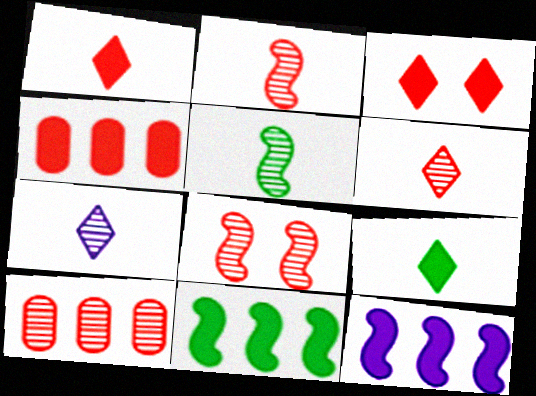[[6, 8, 10]]